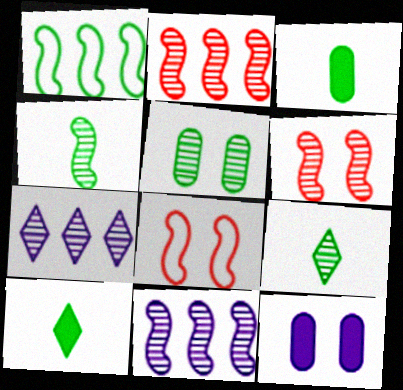[[1, 5, 10], 
[3, 7, 8], 
[4, 6, 11]]